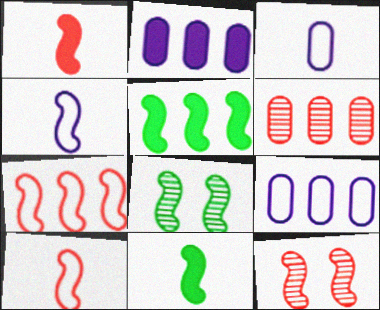[[1, 7, 12], 
[4, 5, 12]]